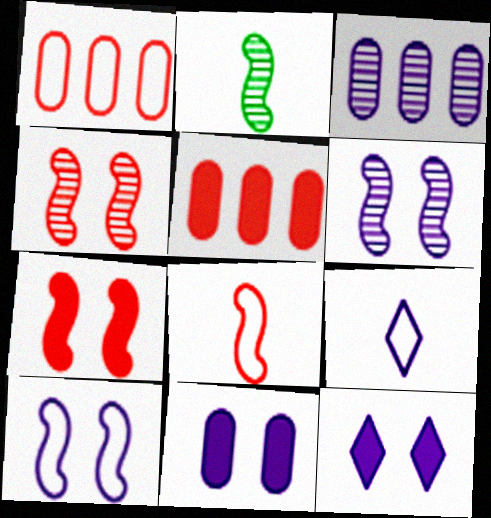[[1, 2, 12]]